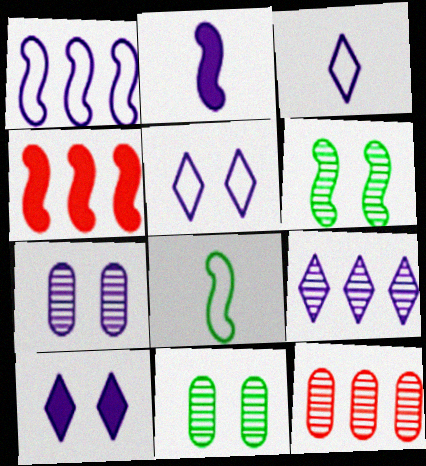[[3, 4, 11], 
[3, 9, 10], 
[8, 10, 12]]